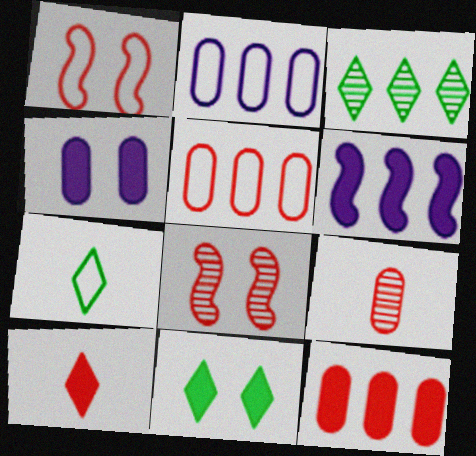[[1, 2, 7], 
[3, 5, 6], 
[3, 7, 11], 
[5, 8, 10]]